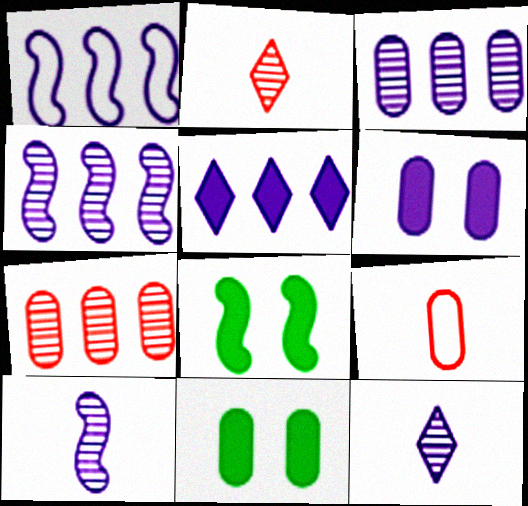[[1, 2, 11], 
[1, 3, 5], 
[1, 6, 12], 
[3, 9, 11]]